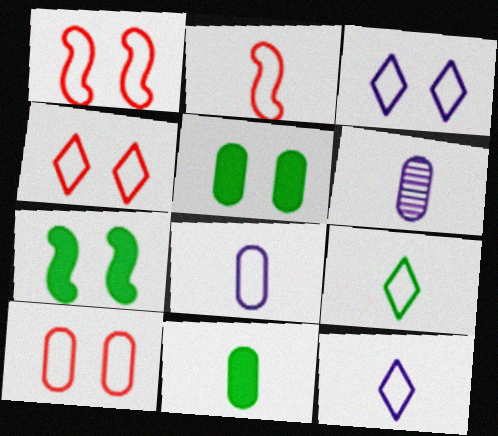[[1, 4, 10], 
[2, 8, 9]]